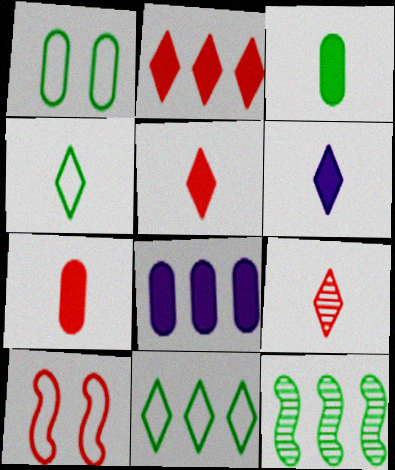[[4, 6, 9]]